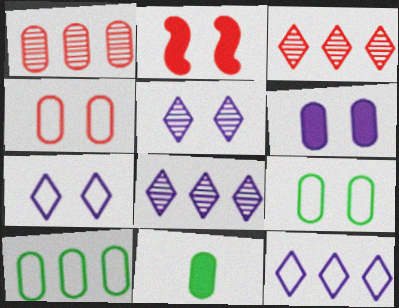[[2, 5, 9]]